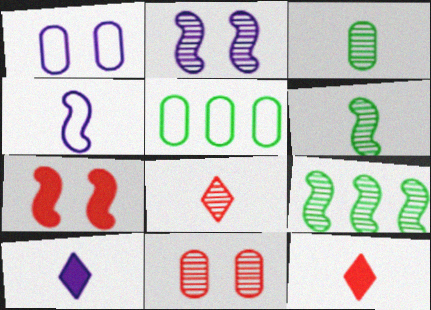[[1, 9, 12], 
[2, 5, 12], 
[3, 4, 12], 
[4, 7, 9]]